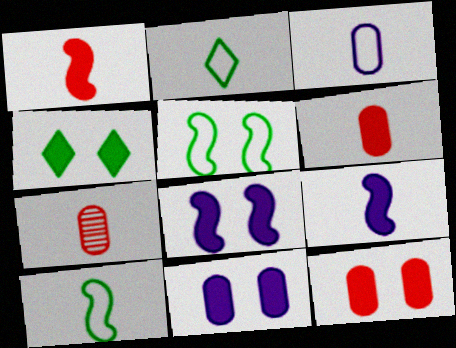[[2, 7, 9], 
[4, 8, 12]]